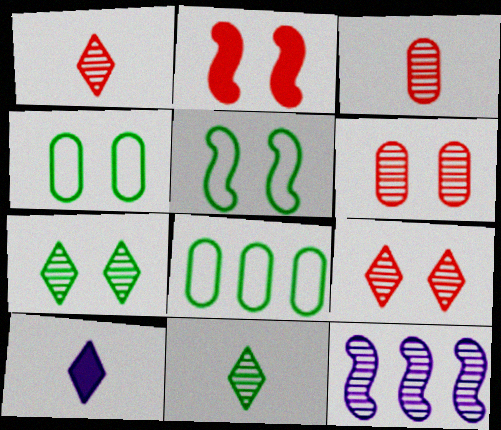[[3, 7, 12], 
[6, 11, 12]]